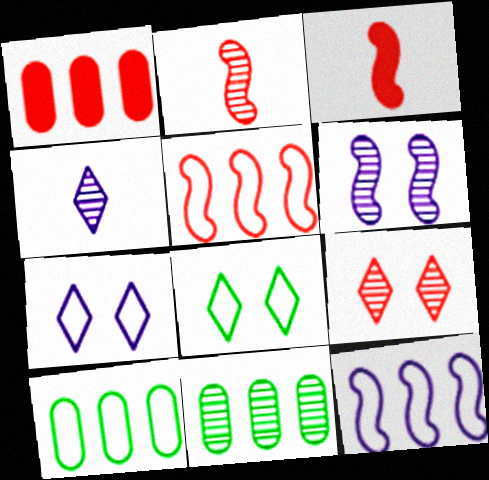[[3, 7, 11]]